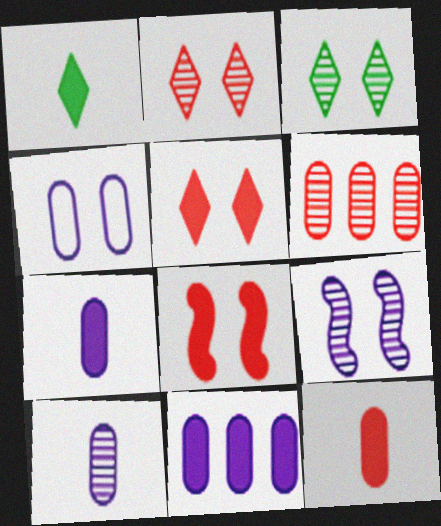[[1, 8, 11], 
[3, 4, 8], 
[4, 10, 11]]